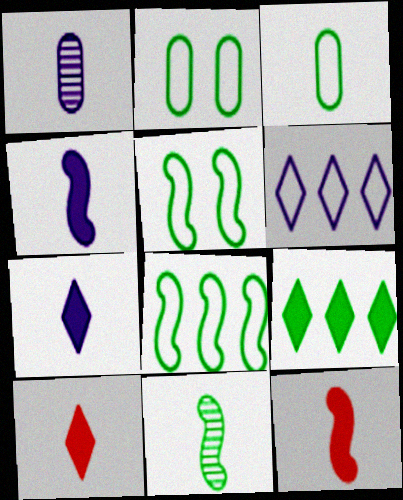[[2, 9, 11]]